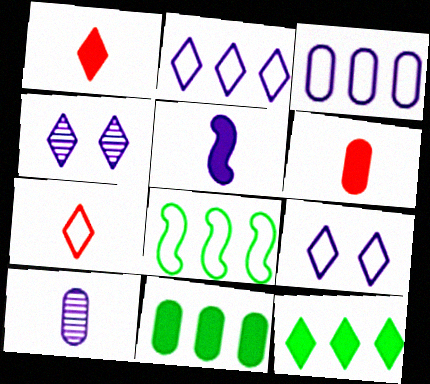[[3, 4, 5], 
[4, 6, 8], 
[4, 7, 12]]